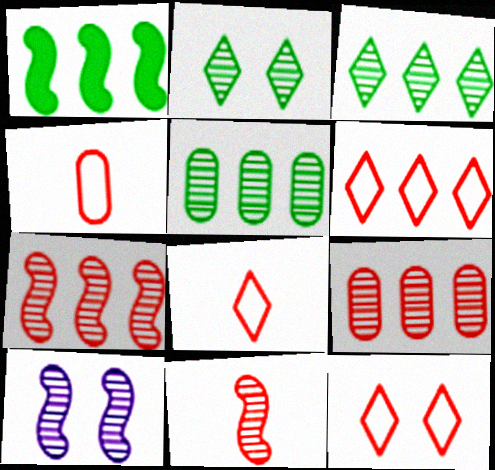[[6, 8, 12]]